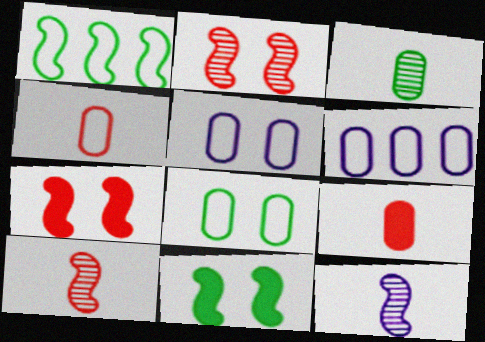[[1, 7, 12], 
[4, 6, 8]]